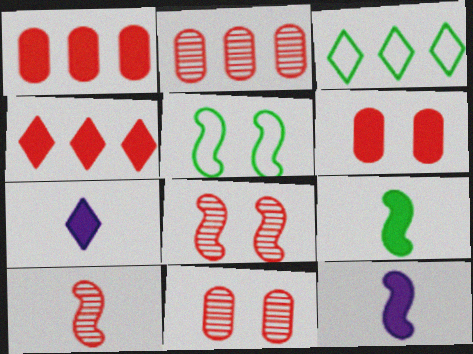[[2, 5, 7], 
[3, 11, 12]]